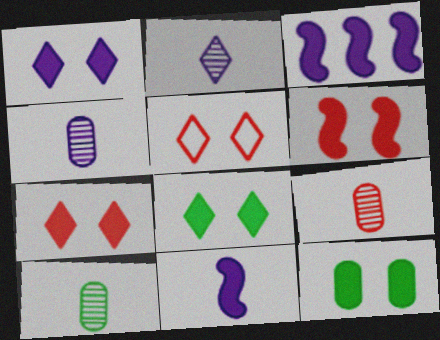[[1, 6, 12], 
[1, 7, 8], 
[3, 5, 10], 
[4, 9, 10]]